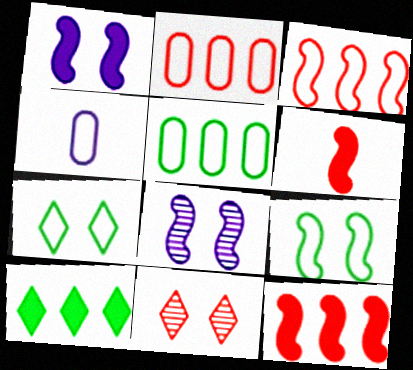[[2, 6, 11], 
[3, 4, 7]]